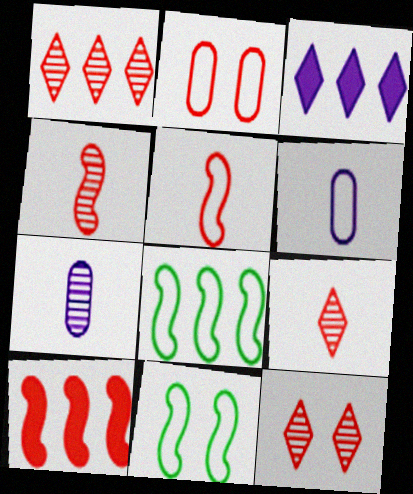[[1, 9, 12], 
[2, 9, 10]]